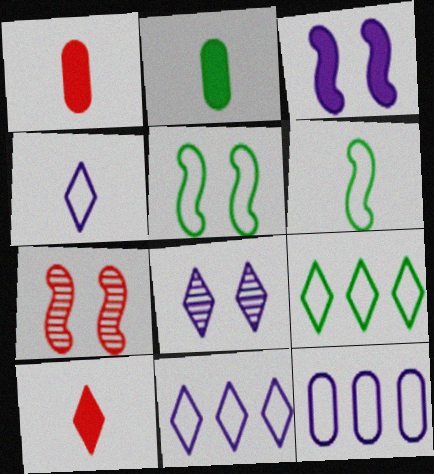[[2, 7, 11], 
[3, 5, 7], 
[8, 9, 10]]